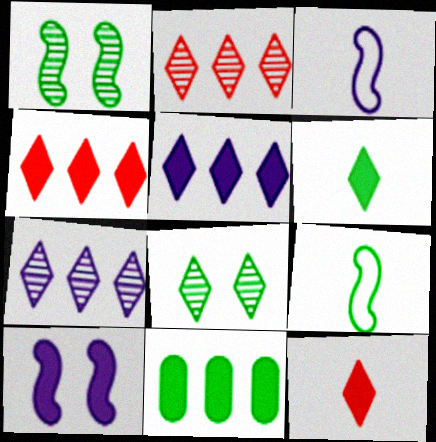[[8, 9, 11], 
[10, 11, 12]]